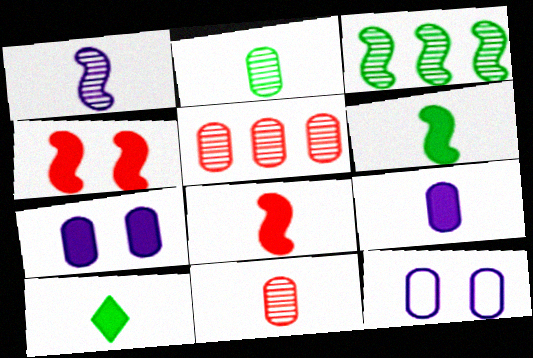[[8, 9, 10]]